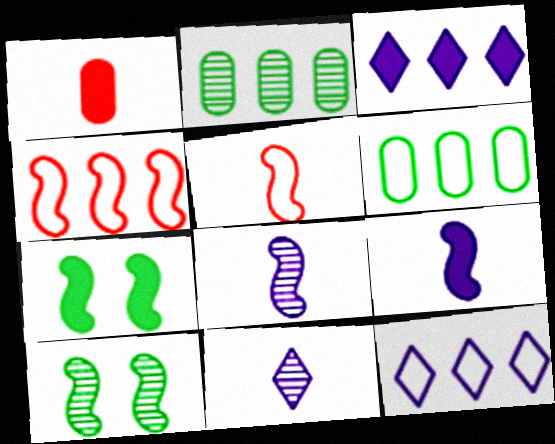[[1, 3, 7], 
[1, 10, 12], 
[2, 3, 4], 
[4, 6, 12], 
[4, 7, 8], 
[4, 9, 10]]